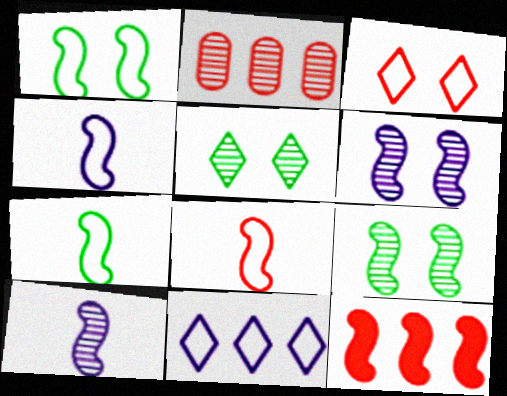[[1, 10, 12], 
[2, 5, 10], 
[4, 7, 8], 
[4, 9, 12], 
[6, 7, 12]]